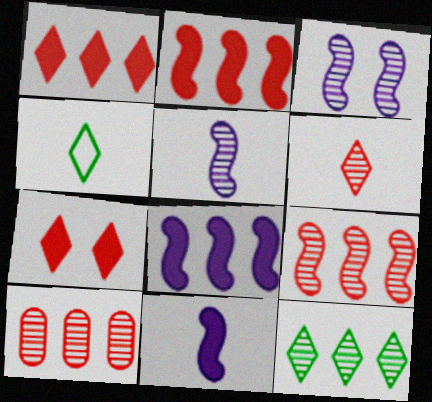[]